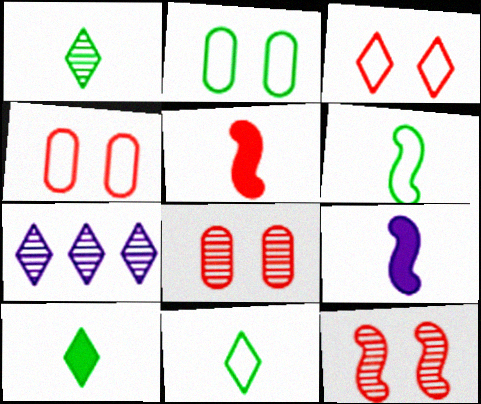[[1, 10, 11], 
[2, 5, 7], 
[3, 7, 10]]